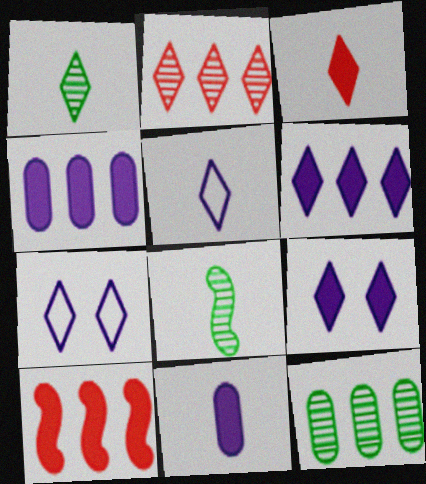[[1, 3, 5]]